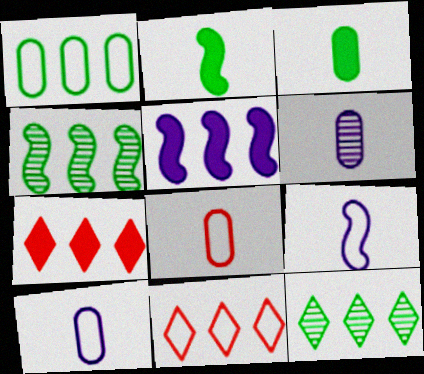[[3, 6, 8]]